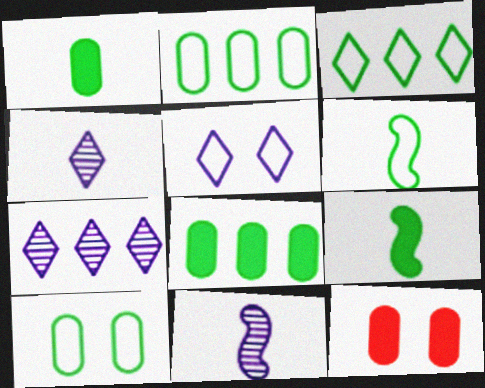[[3, 6, 10], 
[3, 11, 12], 
[6, 7, 12]]